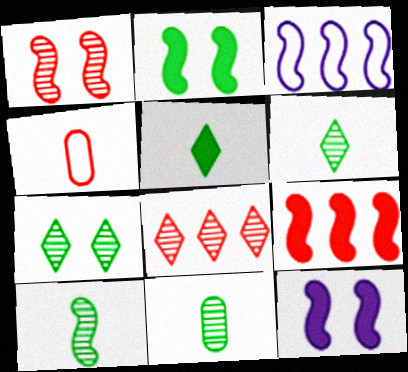[[6, 10, 11]]